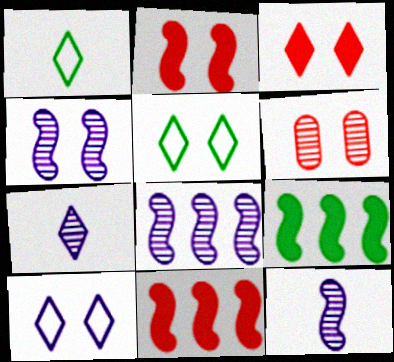[[4, 8, 12]]